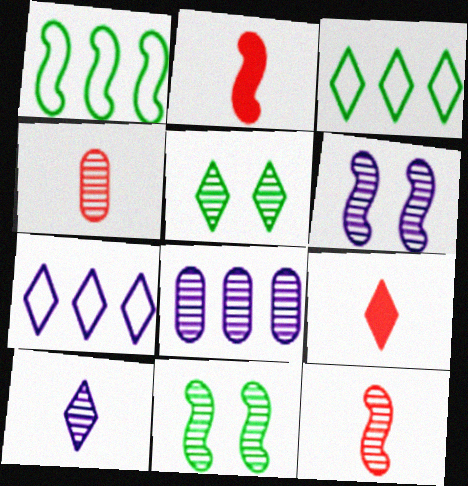[[1, 2, 6], 
[5, 7, 9], 
[5, 8, 12], 
[6, 8, 10]]